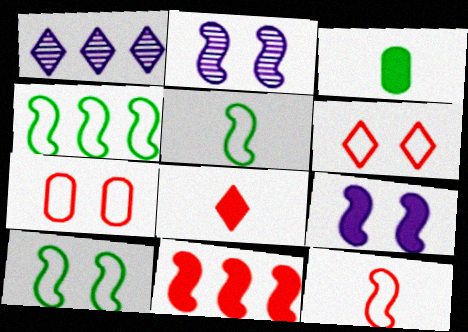[[2, 5, 11], 
[4, 5, 10]]